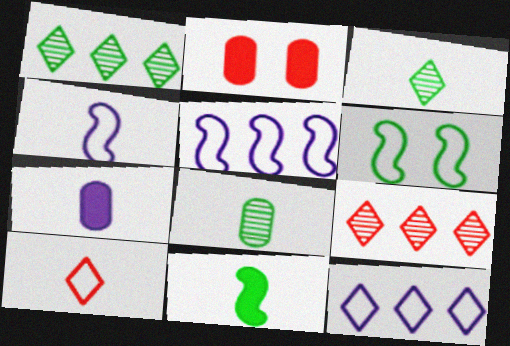[[1, 2, 4], 
[2, 3, 5], 
[6, 7, 9]]